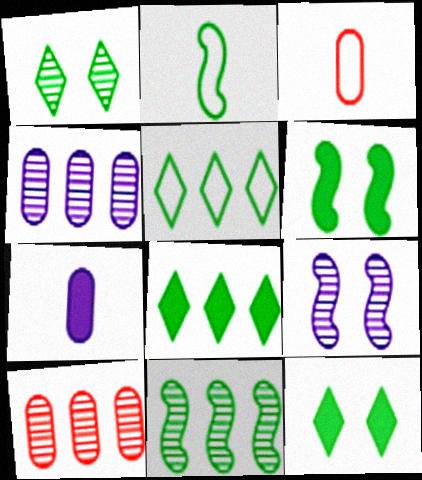[[2, 6, 11], 
[3, 8, 9]]